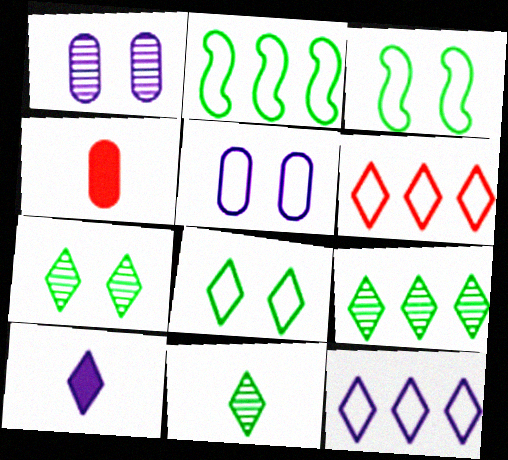[[6, 7, 10], 
[7, 9, 11]]